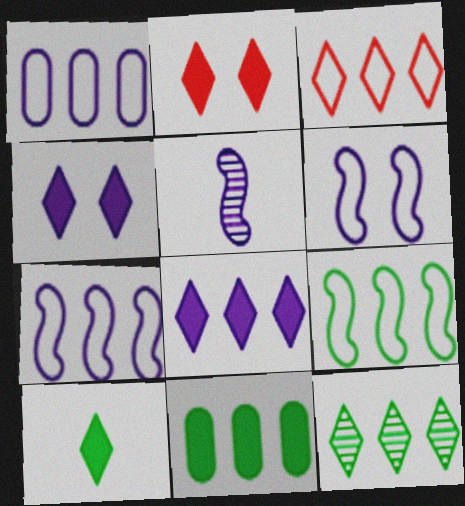[[1, 3, 9], 
[1, 4, 5], 
[2, 8, 10], 
[3, 8, 12], 
[9, 11, 12]]